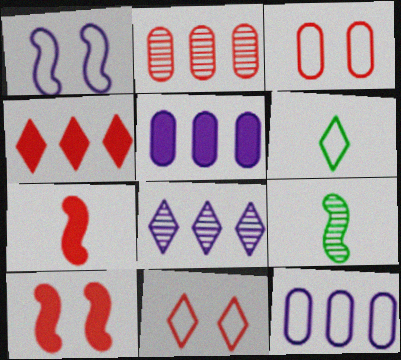[[2, 7, 11], 
[5, 9, 11]]